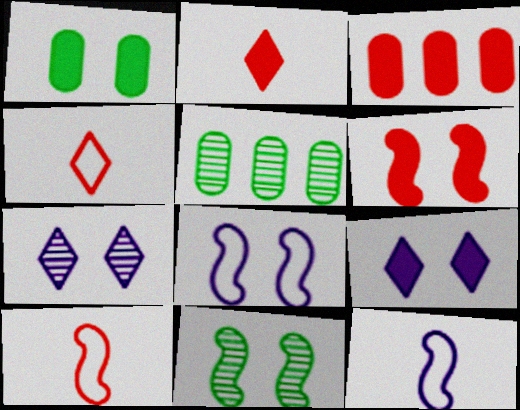[[1, 6, 9], 
[2, 3, 6], 
[2, 5, 8], 
[5, 9, 10], 
[6, 8, 11]]